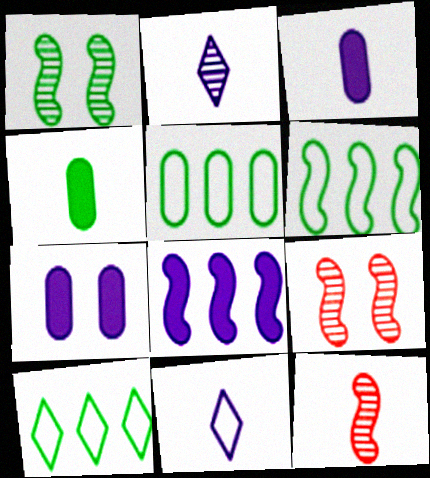[[1, 4, 10], 
[3, 9, 10], 
[4, 11, 12], 
[5, 6, 10], 
[7, 10, 12]]